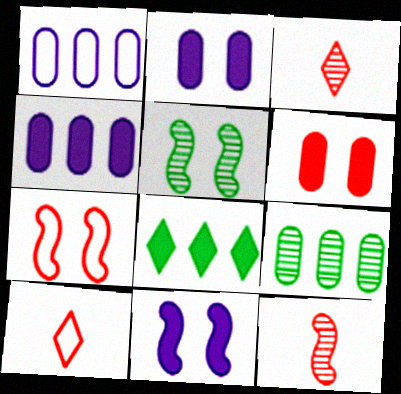[[4, 5, 10], 
[5, 7, 11], 
[9, 10, 11]]